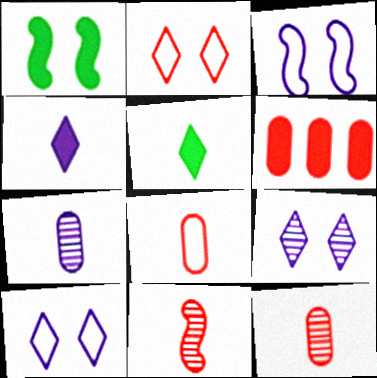[[1, 4, 6], 
[2, 6, 11]]